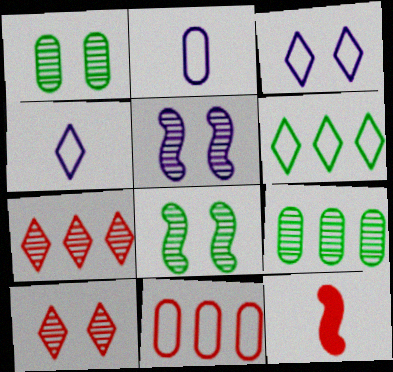[[1, 5, 10], 
[3, 9, 12], 
[10, 11, 12]]